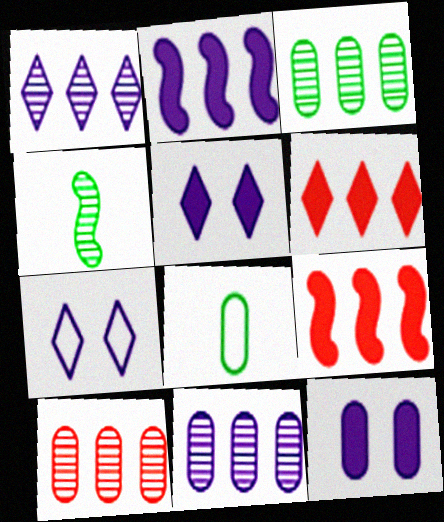[[3, 10, 11], 
[8, 10, 12]]